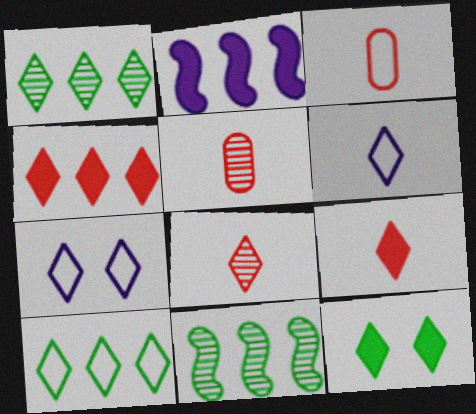[[1, 7, 9]]